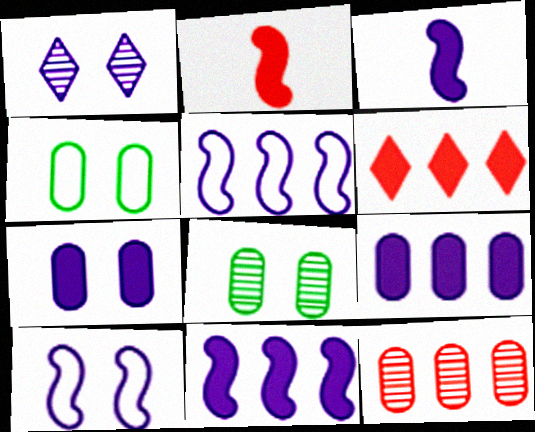[[1, 7, 10]]